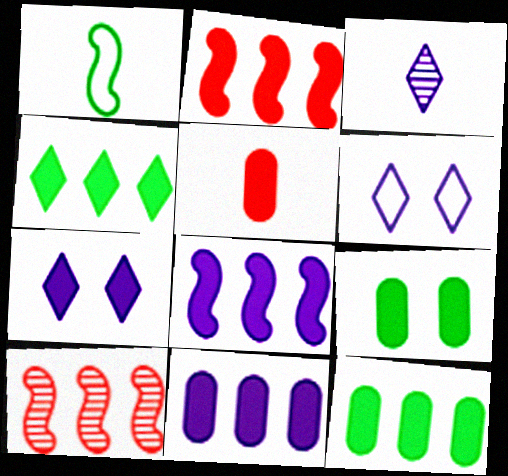[[1, 3, 5], 
[2, 4, 11], 
[5, 9, 11]]